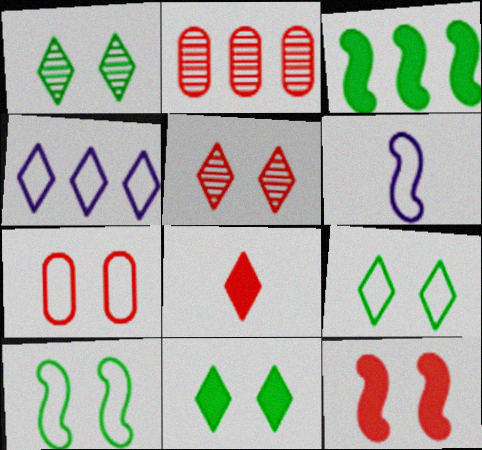[[1, 4, 8], 
[1, 9, 11], 
[2, 3, 4], 
[2, 6, 11], 
[5, 7, 12]]